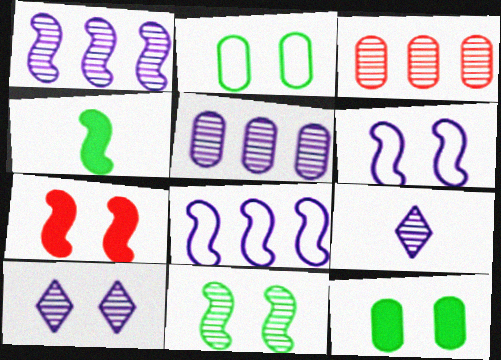[[2, 7, 10], 
[3, 9, 11], 
[6, 7, 11]]